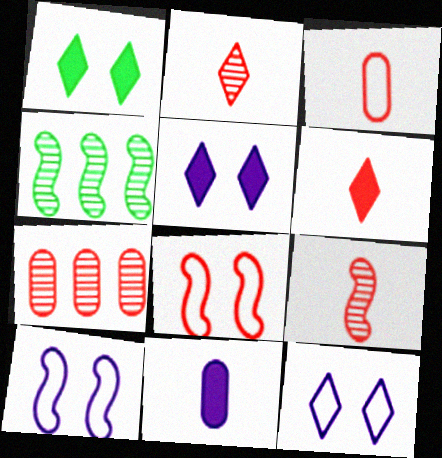[[3, 4, 5], 
[3, 6, 9], 
[6, 7, 8]]